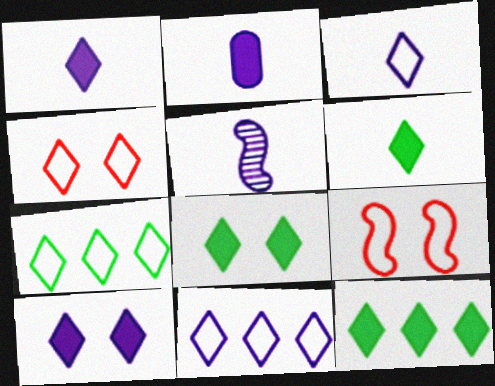[[2, 3, 5], 
[3, 4, 7], 
[6, 8, 12]]